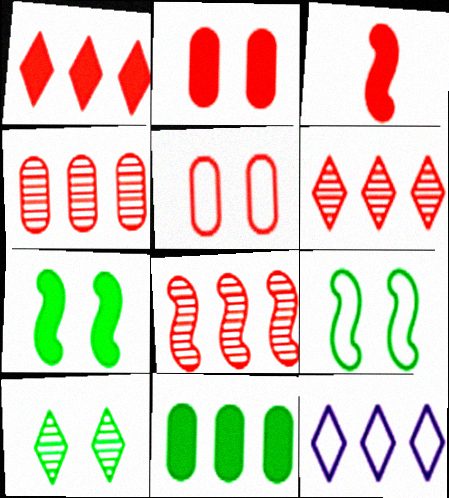[[1, 2, 3], 
[3, 5, 6], 
[4, 6, 8], 
[8, 11, 12]]